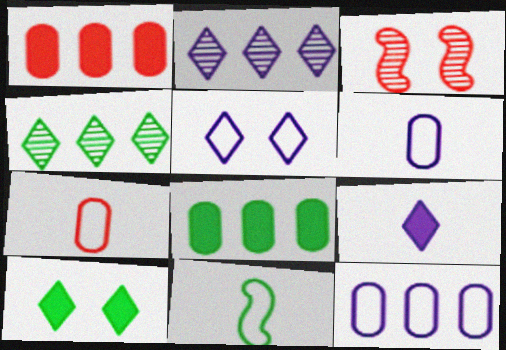[[2, 5, 9]]